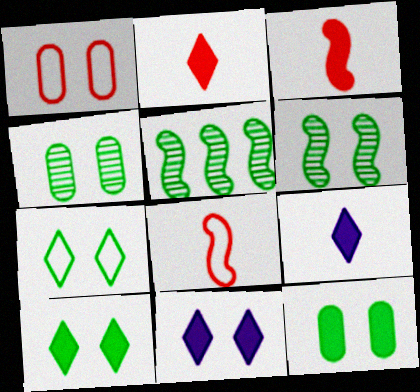[[1, 5, 9], 
[1, 6, 11], 
[6, 7, 12]]